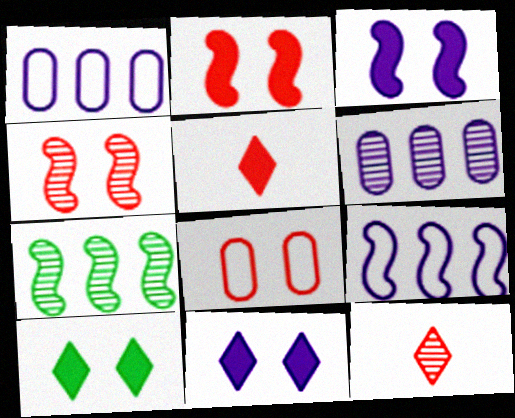[]